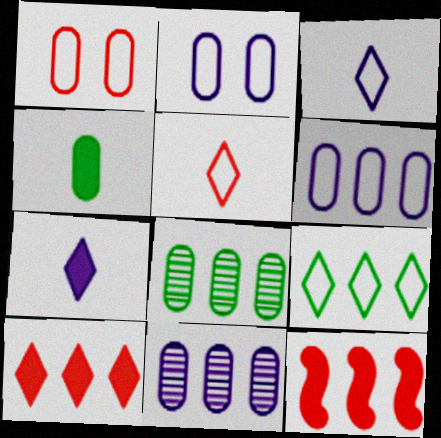[[1, 4, 11], 
[9, 11, 12]]